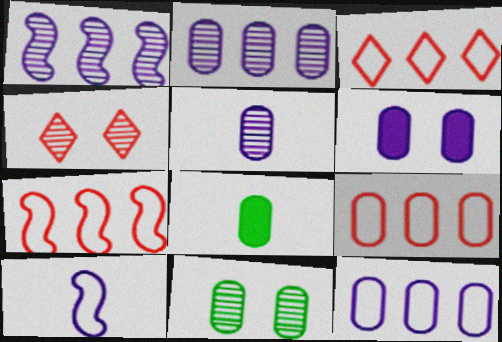[[3, 7, 9], 
[5, 6, 12]]